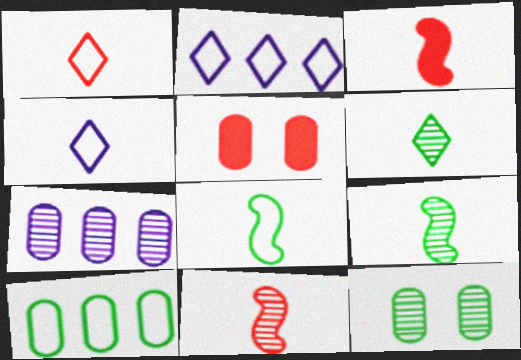[[2, 3, 12], 
[2, 5, 9]]